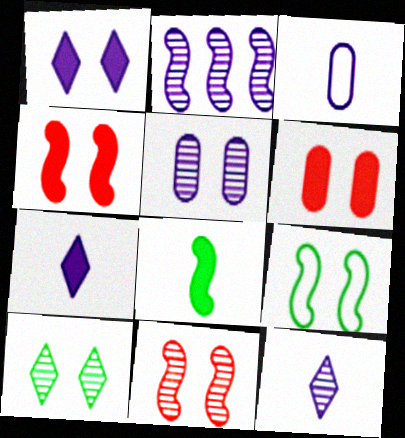[[1, 2, 3], 
[2, 5, 12], 
[5, 10, 11]]